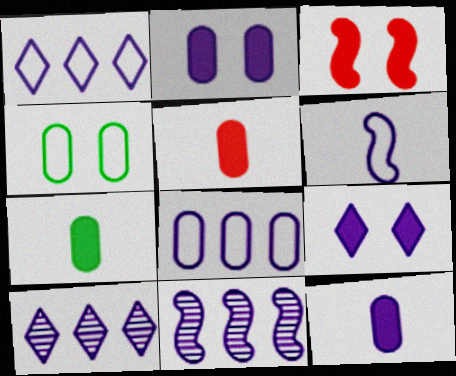[[2, 6, 10], 
[5, 7, 12]]